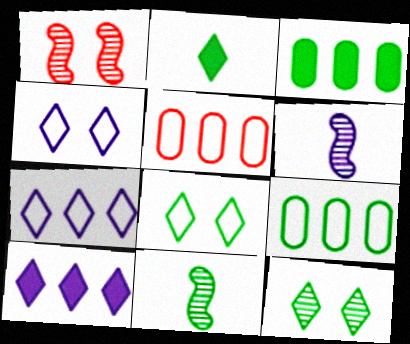[[3, 8, 11]]